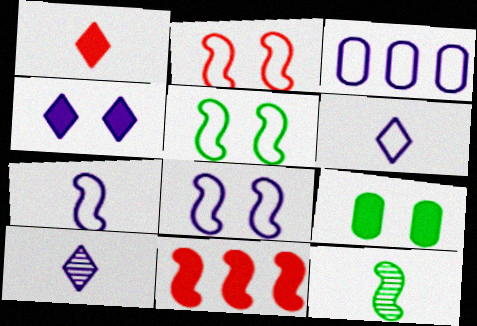[[2, 5, 8], 
[3, 6, 8], 
[8, 11, 12]]